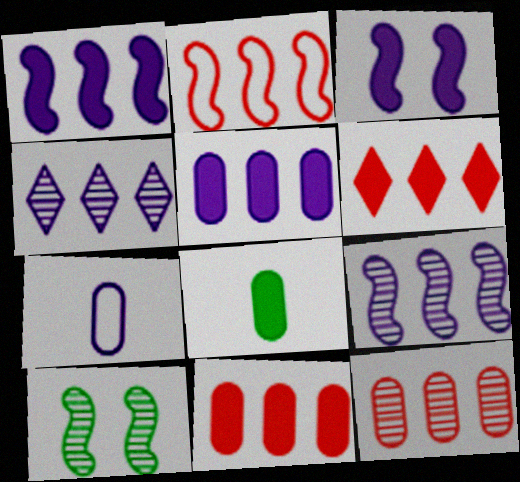[[2, 6, 12], 
[3, 4, 7], 
[3, 6, 8], 
[6, 7, 10]]